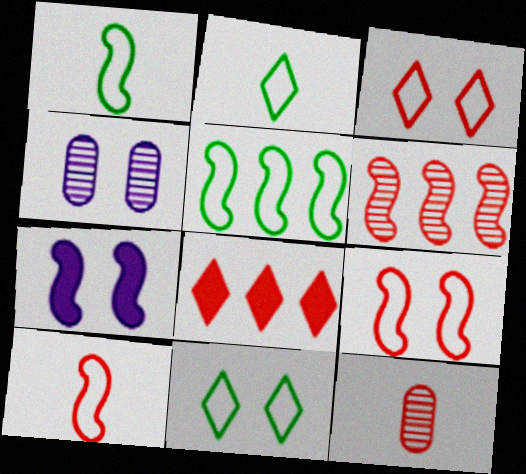[[1, 4, 8], 
[1, 6, 7], 
[8, 9, 12]]